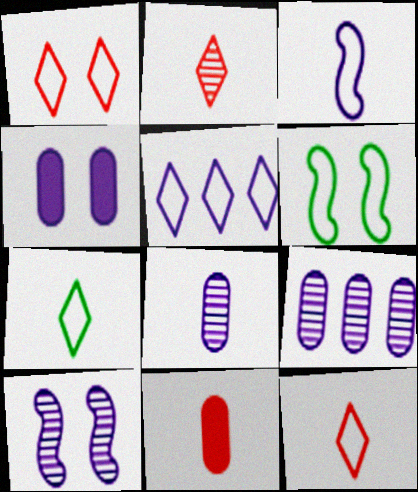[[1, 5, 7]]